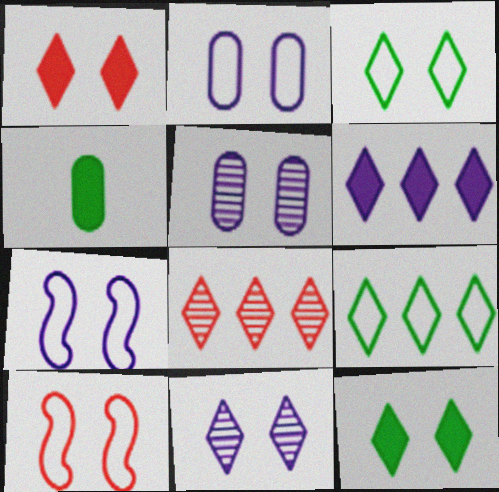[[1, 3, 11], 
[2, 3, 10], 
[4, 7, 8], 
[5, 10, 12], 
[6, 8, 9]]